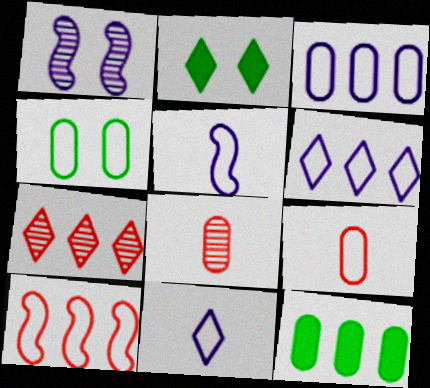[[2, 7, 11], 
[3, 4, 9], 
[4, 10, 11]]